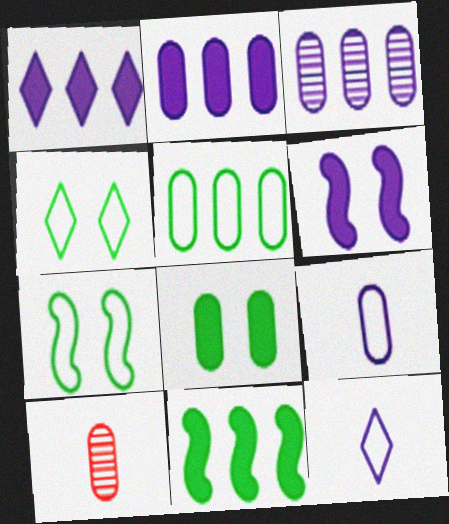[[1, 7, 10], 
[3, 6, 12]]